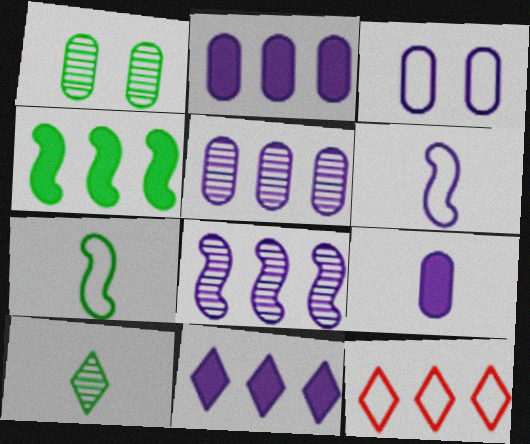[[3, 5, 9], 
[3, 7, 12], 
[4, 5, 12]]